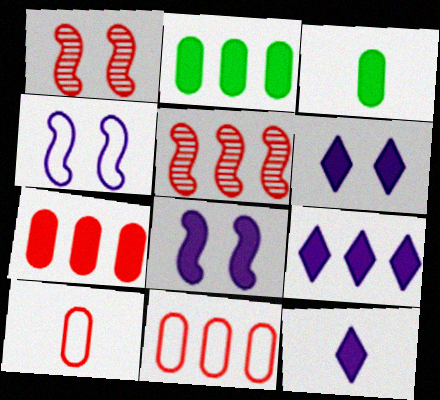[[6, 9, 12]]